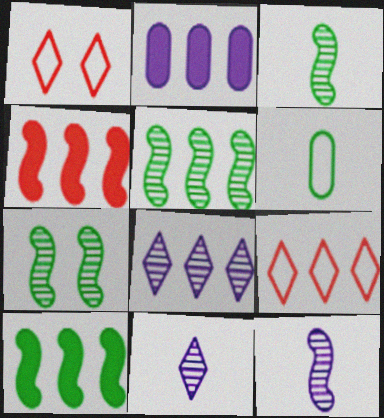[[1, 2, 3], 
[2, 5, 9], 
[3, 5, 7]]